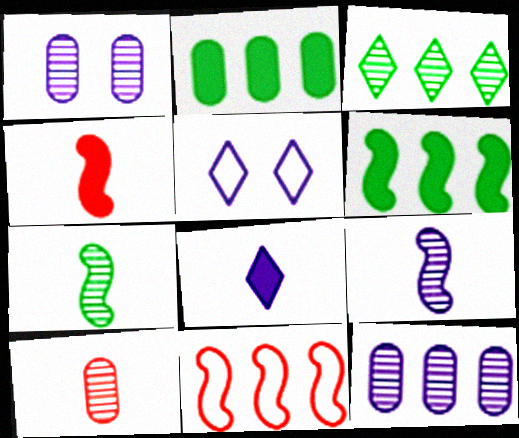[[5, 6, 10]]